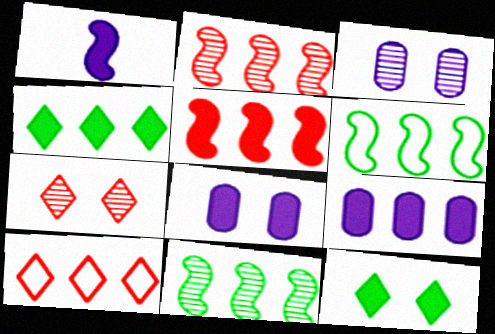[[4, 5, 9], 
[9, 10, 11]]